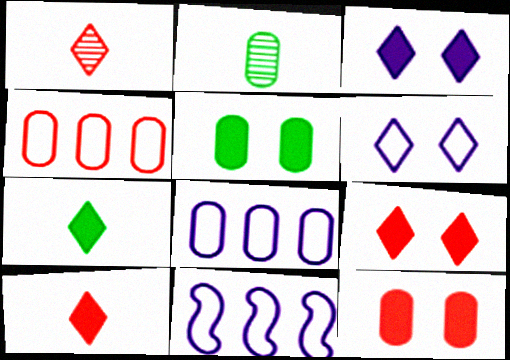[[1, 5, 11], 
[2, 8, 12], 
[2, 9, 11]]